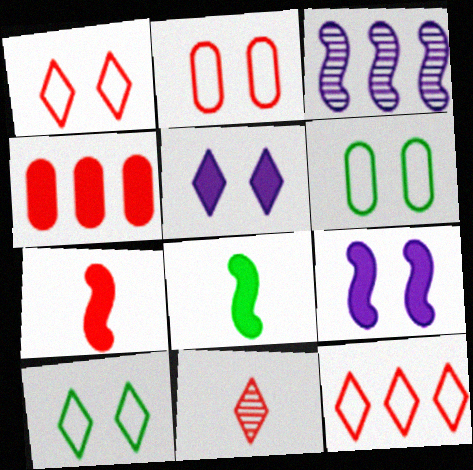[[4, 5, 8]]